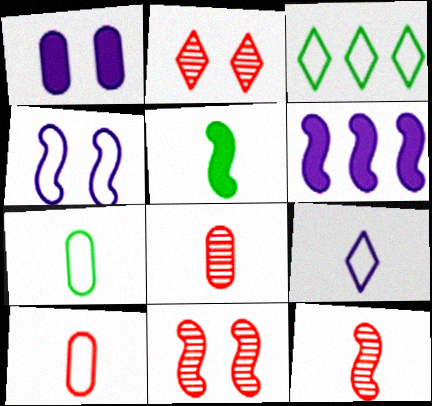[[1, 3, 12], 
[2, 6, 7], 
[3, 4, 10], 
[5, 8, 9]]